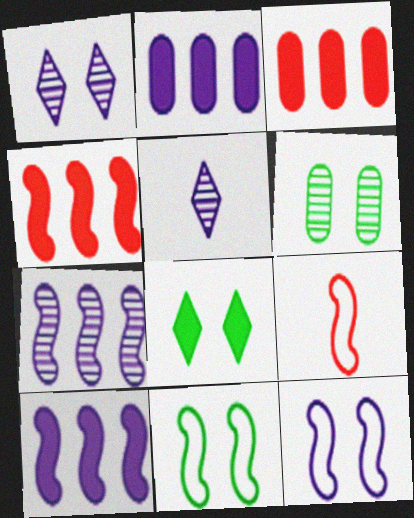[[2, 5, 12], 
[3, 5, 11], 
[6, 8, 11]]